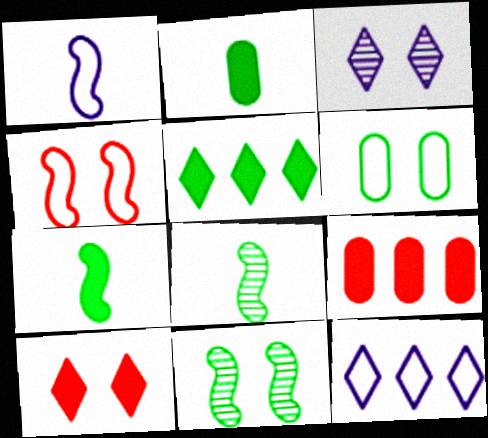[[5, 6, 8]]